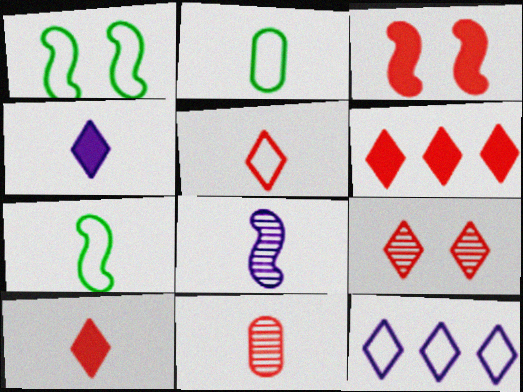[[2, 8, 10], 
[4, 7, 11], 
[5, 6, 9]]